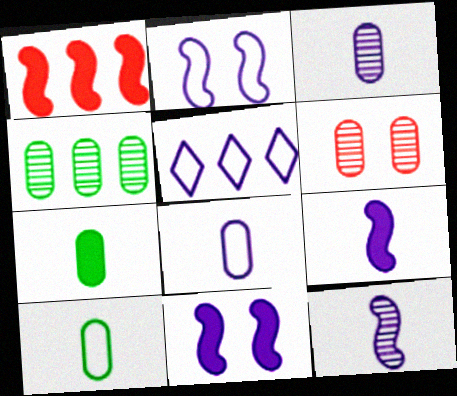[[1, 4, 5], 
[2, 5, 8], 
[3, 4, 6], 
[3, 5, 11]]